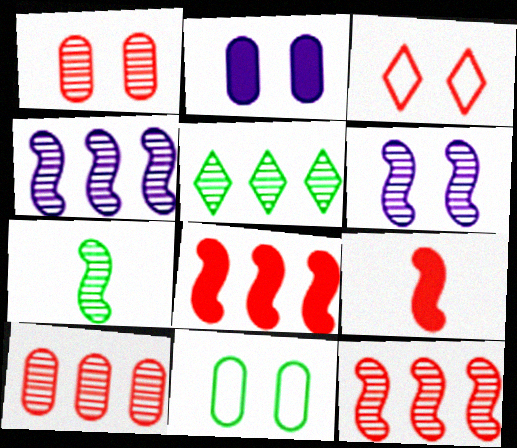[[1, 2, 11], 
[3, 9, 10], 
[4, 5, 10], 
[6, 7, 12]]